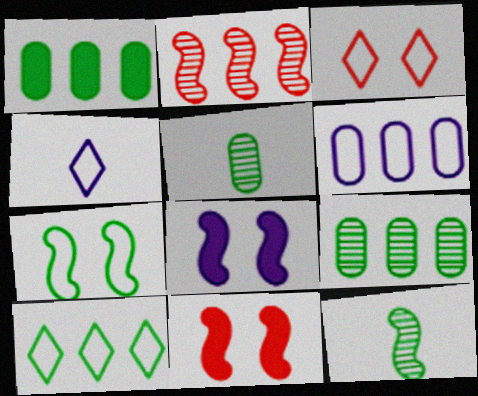[[3, 4, 10], 
[4, 9, 11]]